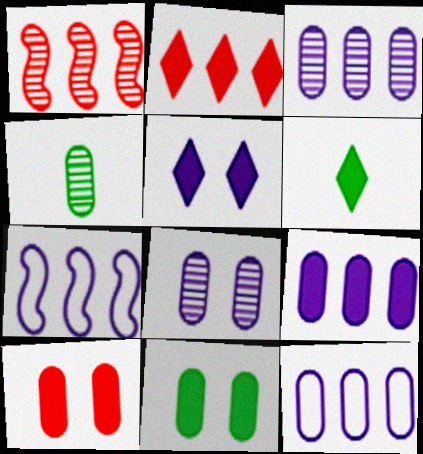[[2, 5, 6], 
[3, 9, 12], 
[4, 10, 12]]